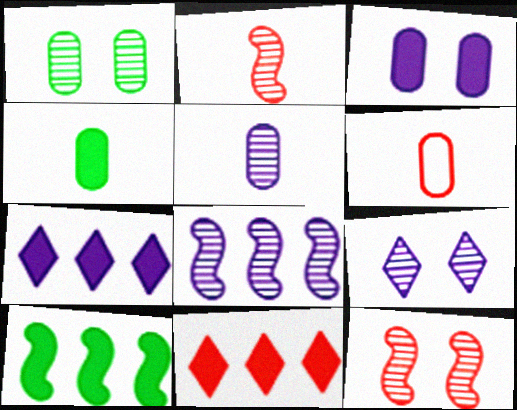[[1, 9, 12], 
[4, 5, 6], 
[5, 8, 9], 
[6, 9, 10], 
[6, 11, 12]]